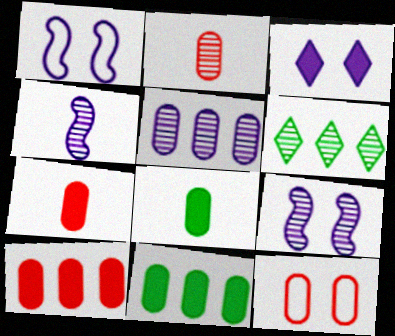[[1, 6, 7], 
[2, 6, 9], 
[2, 10, 12], 
[5, 8, 12]]